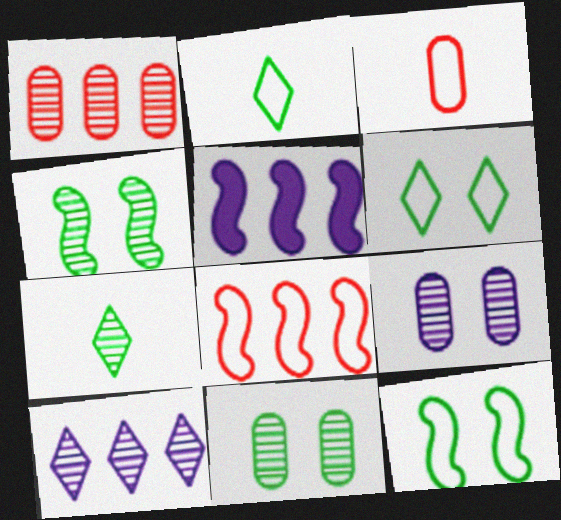[]